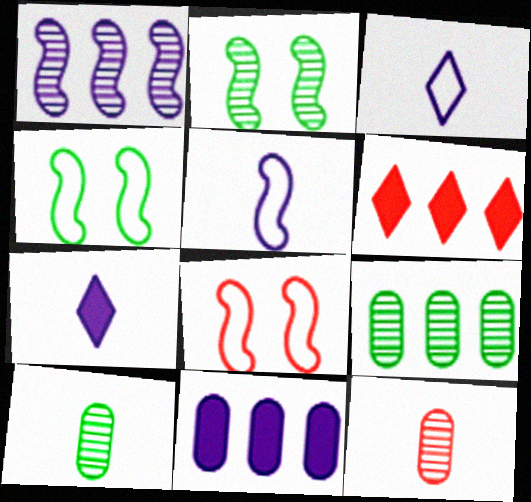[[6, 8, 12], 
[7, 8, 9]]